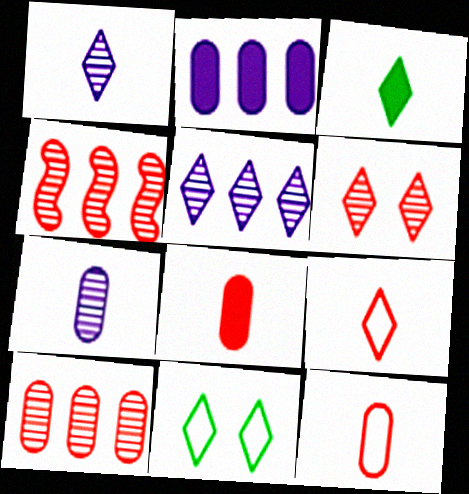[[1, 3, 9]]